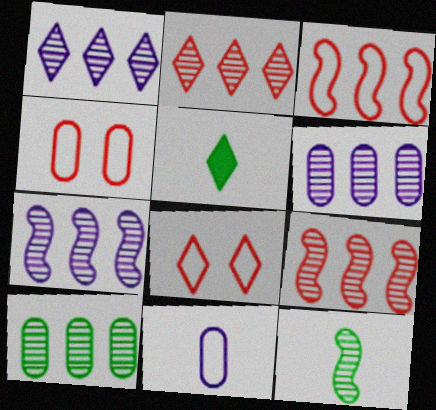[[1, 5, 8], 
[1, 6, 7], 
[1, 9, 10], 
[2, 7, 10], 
[4, 5, 7]]